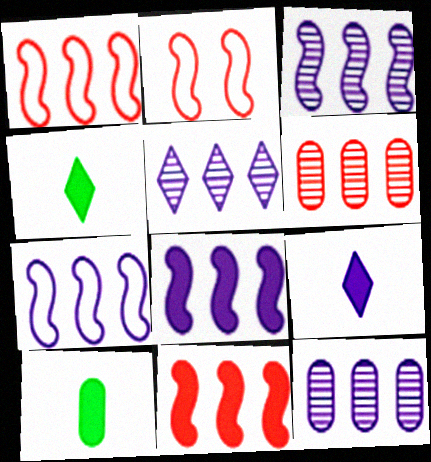[[2, 4, 12], 
[2, 5, 10], 
[3, 5, 12], 
[3, 7, 8]]